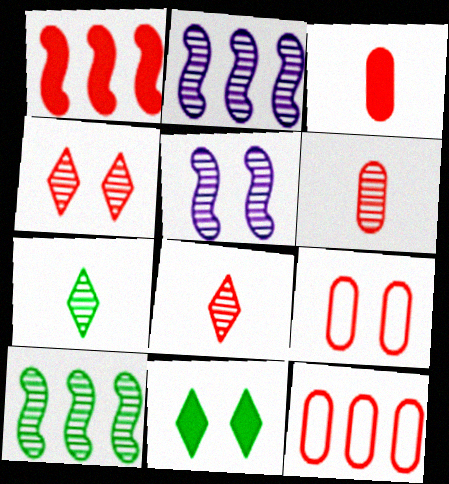[[1, 8, 9], 
[5, 9, 11]]